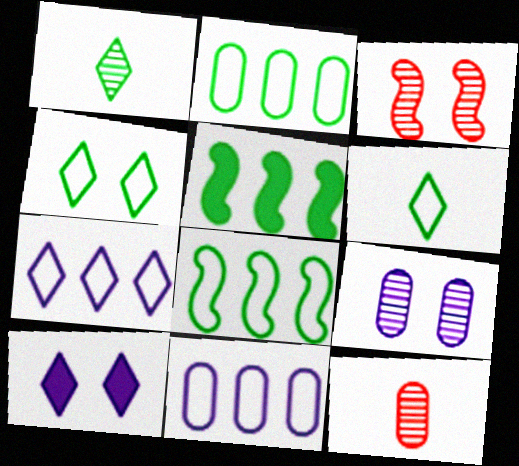[[8, 10, 12]]